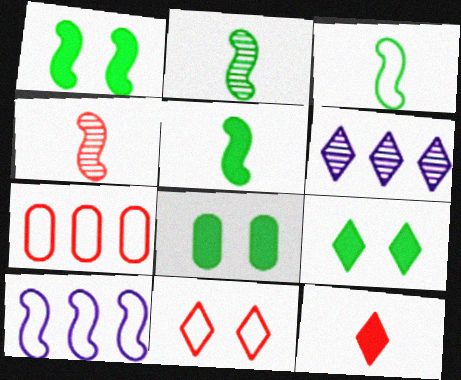[[1, 4, 10], 
[1, 8, 9], 
[2, 3, 5]]